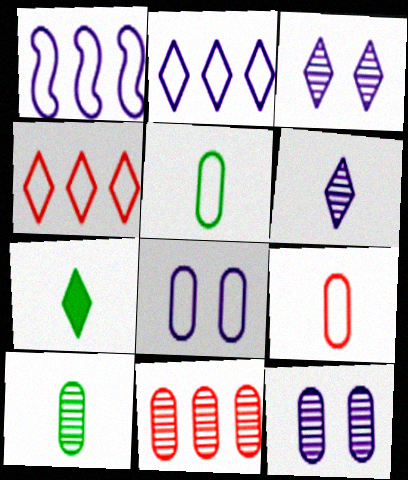[[3, 4, 7], 
[10, 11, 12]]